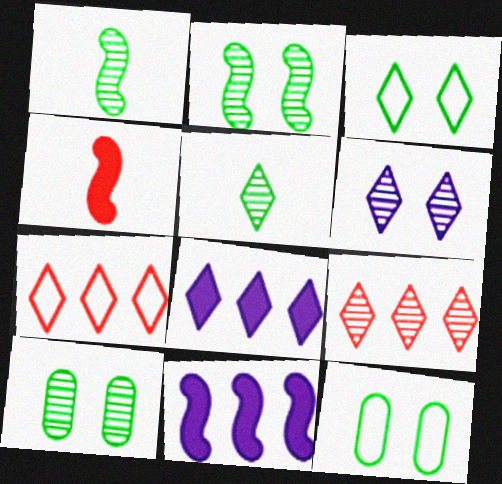[[5, 6, 9]]